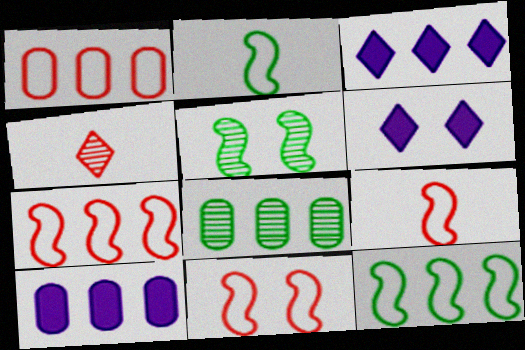[[1, 8, 10], 
[3, 7, 8], 
[6, 8, 9], 
[7, 9, 11]]